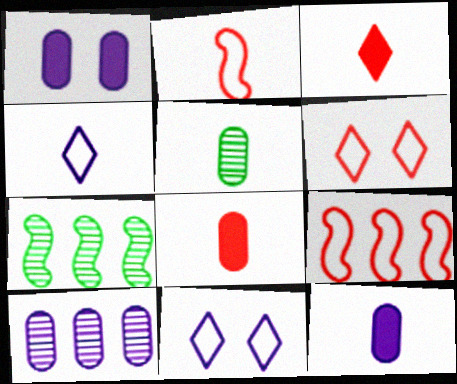[[6, 7, 12], 
[7, 8, 11]]